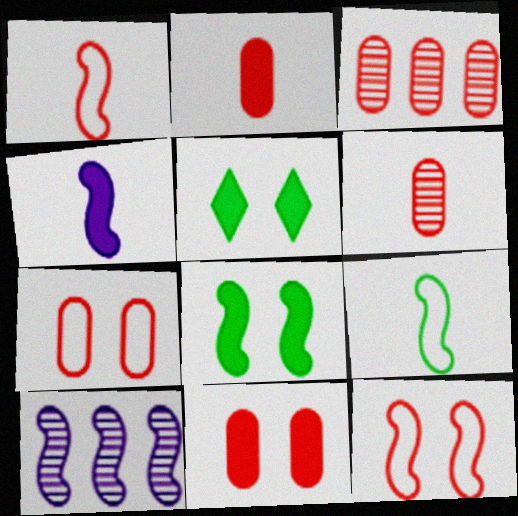[[1, 8, 10], 
[2, 3, 7]]